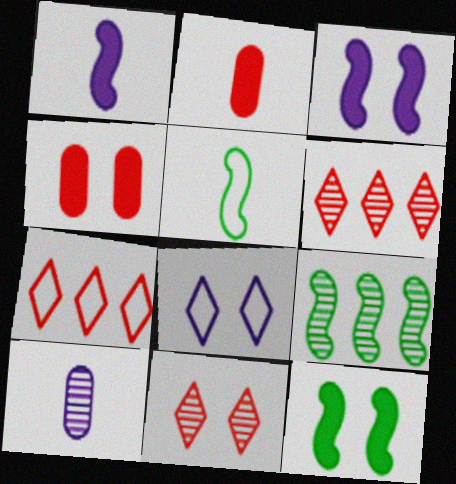[[2, 8, 9], 
[5, 9, 12], 
[7, 10, 12], 
[9, 10, 11]]